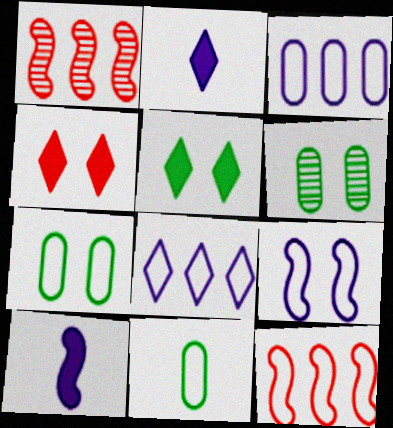[[1, 2, 7], 
[2, 6, 12], 
[4, 6, 9]]